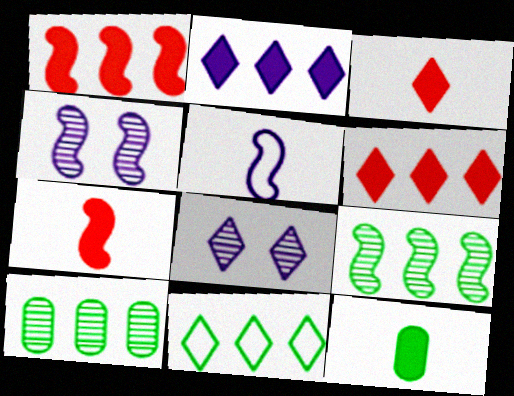[[3, 8, 11]]